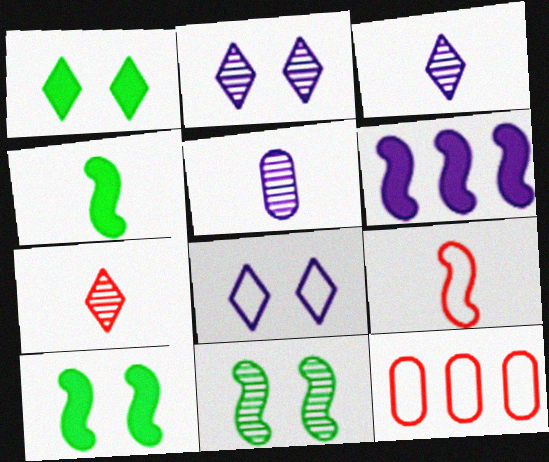[[2, 4, 12], 
[3, 10, 12], 
[5, 6, 8], 
[6, 9, 11]]